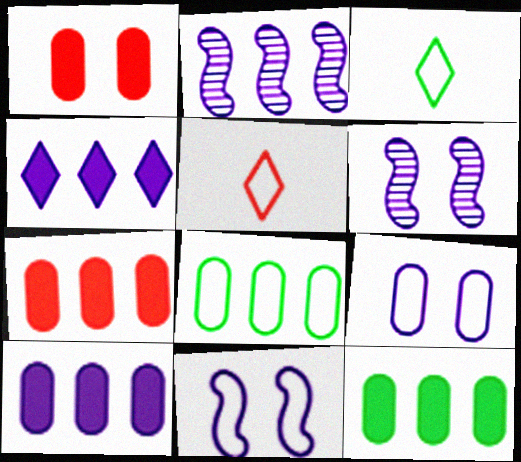[[1, 2, 3], 
[3, 6, 7], 
[5, 6, 12], 
[5, 8, 11], 
[7, 10, 12]]